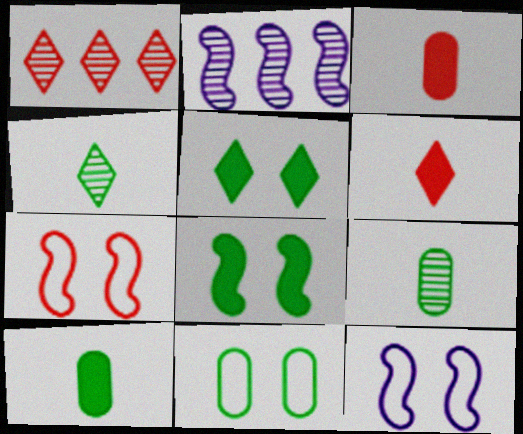[[1, 3, 7], 
[1, 10, 12], 
[2, 6, 11]]